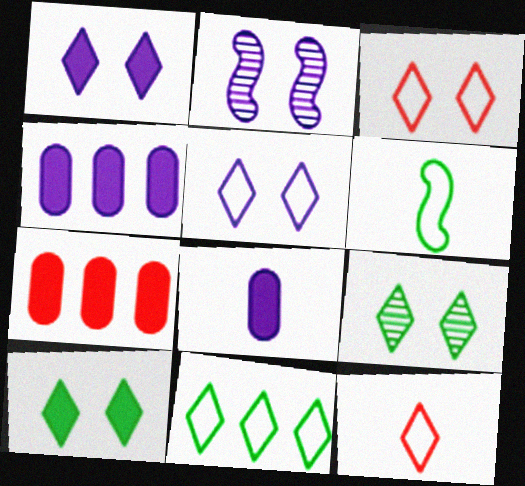[[1, 3, 9], 
[5, 11, 12]]